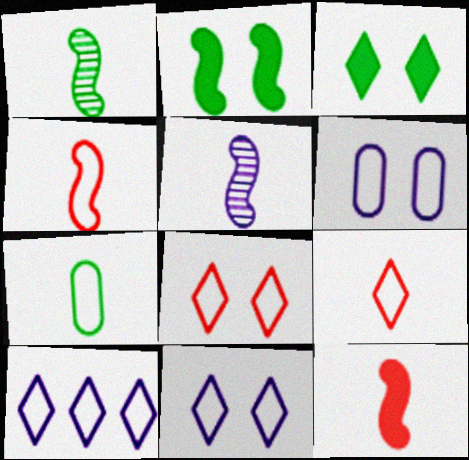[]